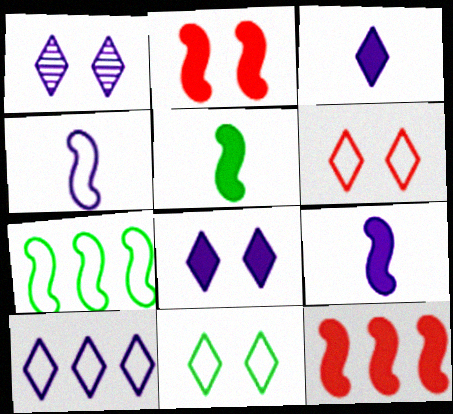[[1, 3, 10]]